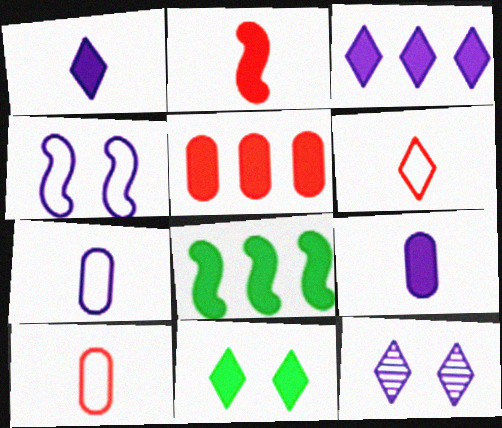[[3, 5, 8], 
[8, 10, 12]]